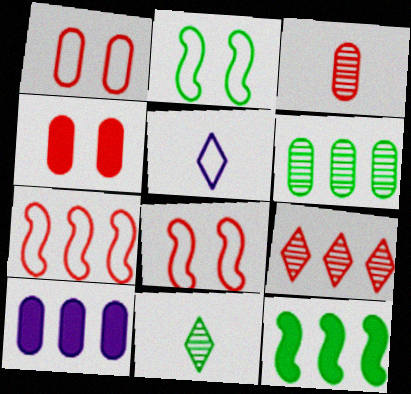[[8, 10, 11]]